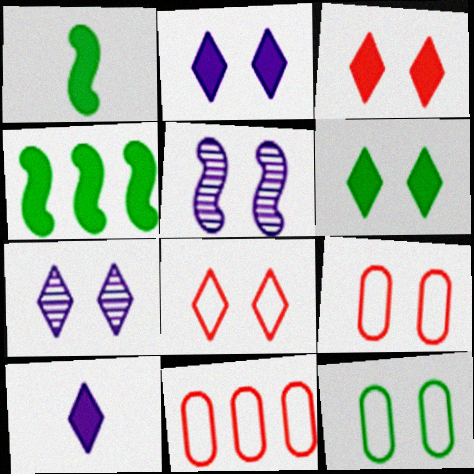[[1, 7, 11], 
[2, 3, 6], 
[3, 5, 12], 
[5, 6, 9], 
[6, 7, 8]]